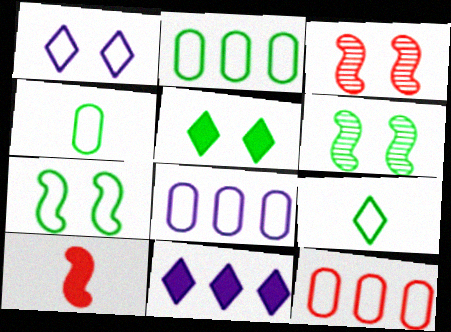[[2, 7, 9], 
[2, 8, 12], 
[3, 4, 11]]